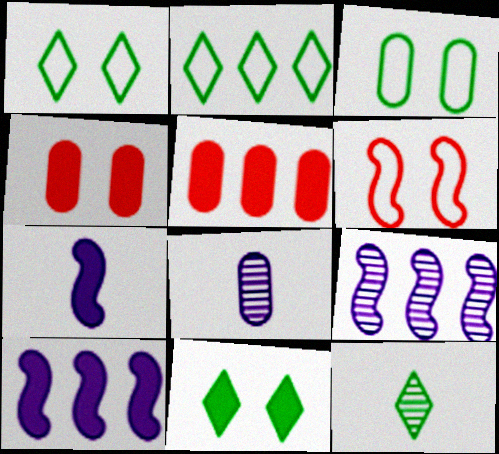[[2, 5, 9], 
[2, 11, 12], 
[3, 5, 8], 
[5, 7, 11]]